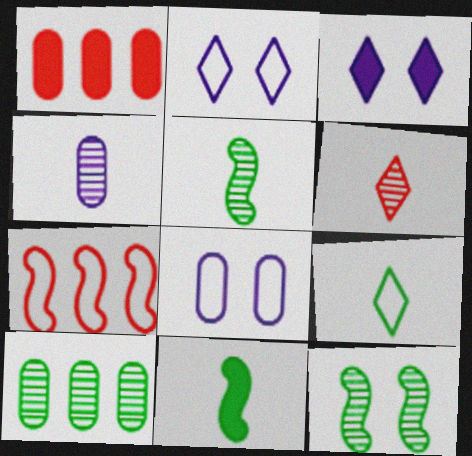[[1, 2, 5], 
[1, 3, 11], 
[4, 5, 6], 
[7, 8, 9]]